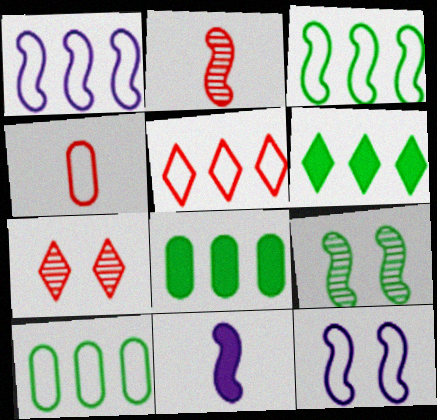[[1, 5, 10], 
[7, 10, 11]]